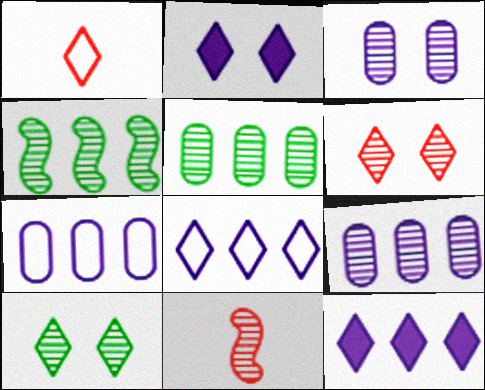[[1, 10, 12], 
[9, 10, 11]]